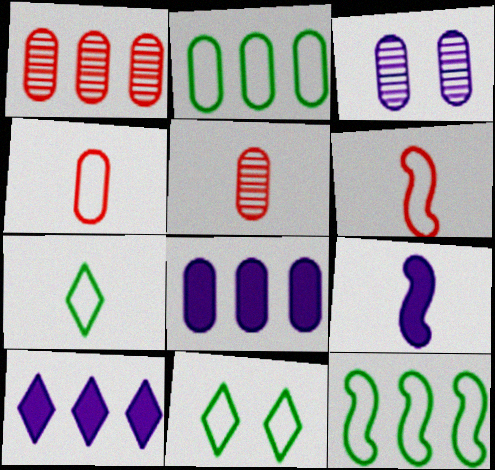[[1, 2, 8], 
[1, 9, 11], 
[1, 10, 12], 
[5, 7, 9]]